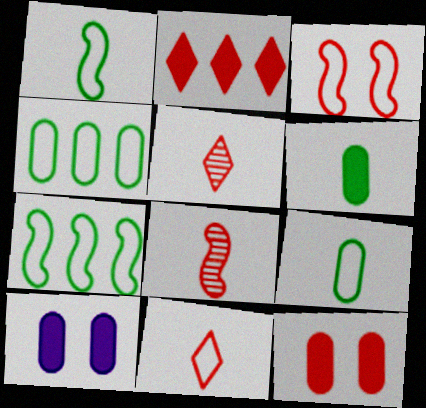[[5, 7, 10]]